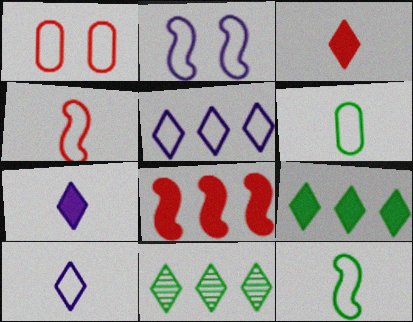[[1, 5, 12], 
[4, 6, 10]]